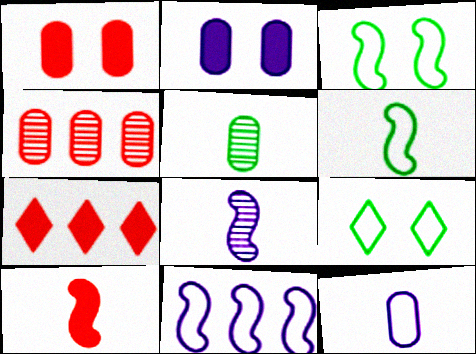[[1, 7, 10], 
[6, 8, 10]]